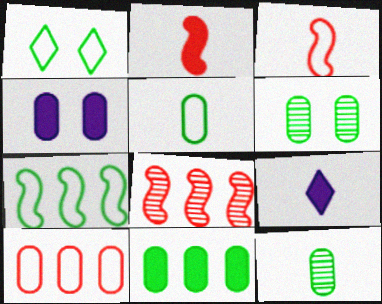[[1, 5, 7], 
[3, 9, 12], 
[4, 10, 12], 
[5, 6, 11]]